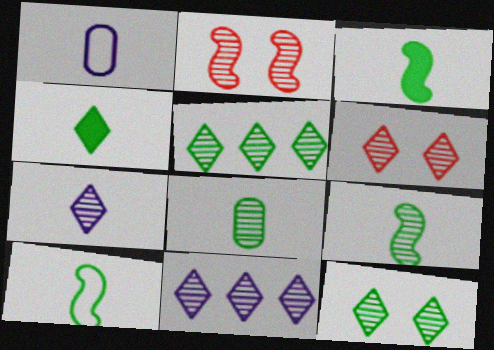[[2, 8, 11], 
[3, 9, 10], 
[4, 8, 10], 
[5, 6, 7]]